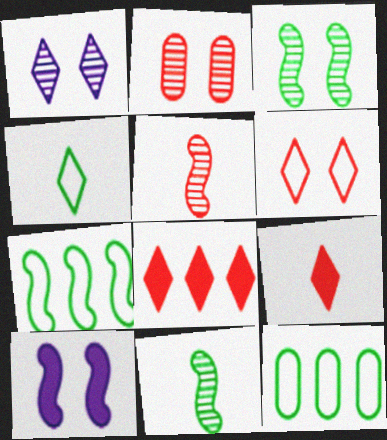[[1, 2, 3], 
[1, 4, 8], 
[5, 7, 10]]